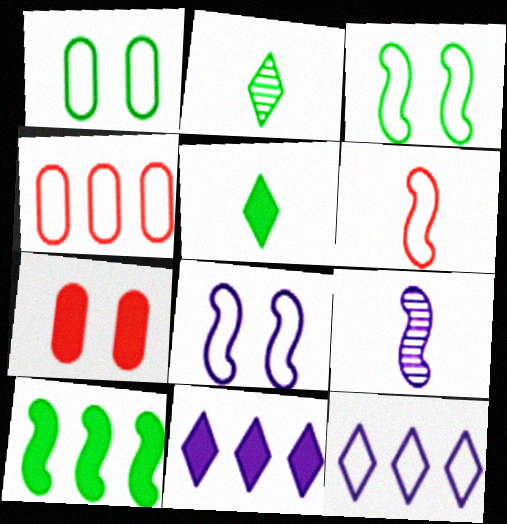[[1, 2, 10], 
[1, 6, 12]]